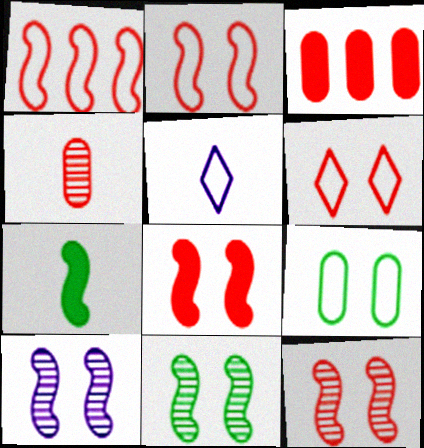[[1, 5, 9], 
[1, 7, 10], 
[2, 8, 12], 
[3, 5, 11], 
[4, 5, 7], 
[10, 11, 12]]